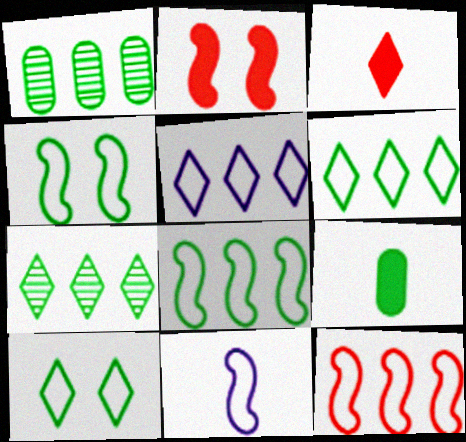[[4, 7, 9], 
[4, 11, 12]]